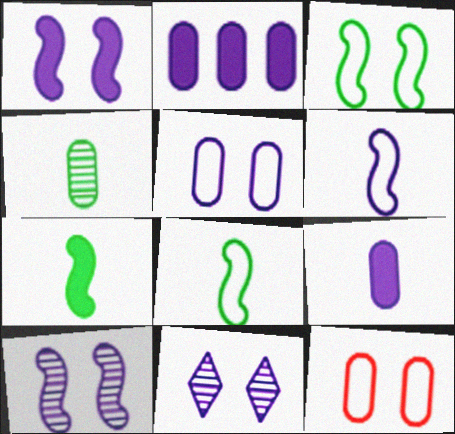[[1, 5, 11], 
[2, 4, 12], 
[2, 6, 11]]